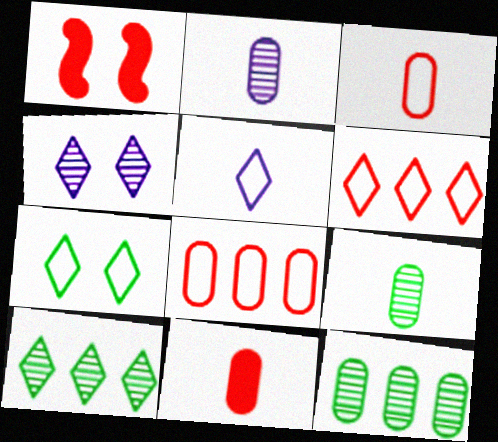[[1, 5, 12], 
[5, 6, 7]]